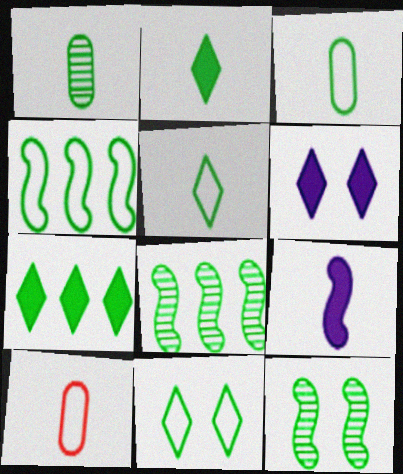[[3, 4, 11], 
[3, 7, 12], 
[6, 8, 10]]